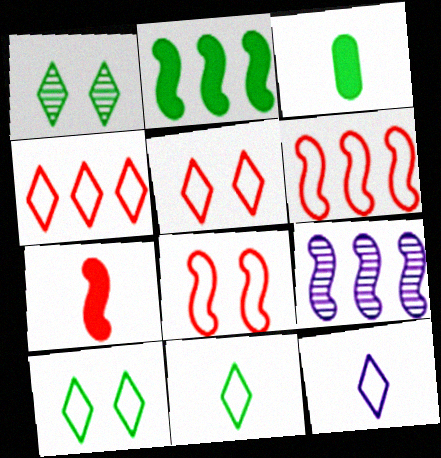[[2, 6, 9], 
[3, 5, 9], 
[4, 10, 12]]